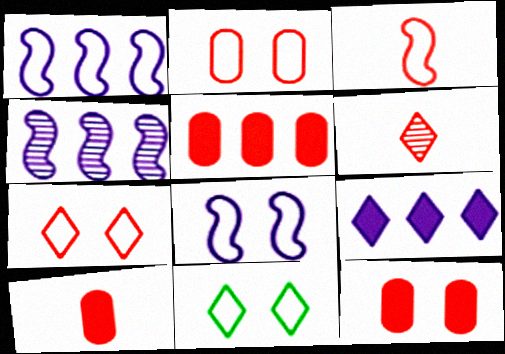[[2, 8, 11], 
[3, 6, 10], 
[4, 10, 11], 
[5, 10, 12], 
[6, 9, 11]]